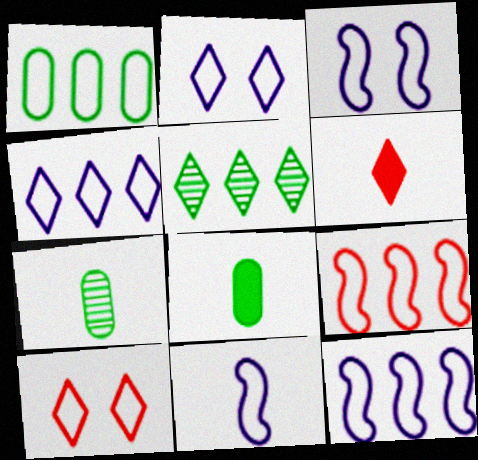[[1, 4, 9], 
[1, 10, 11], 
[2, 5, 6], 
[3, 11, 12], 
[6, 7, 11]]